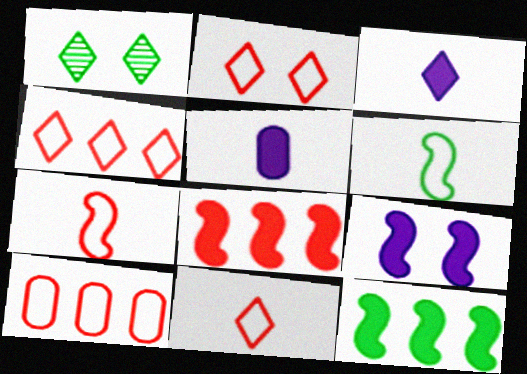[[1, 3, 4], 
[2, 4, 11], 
[2, 7, 10]]